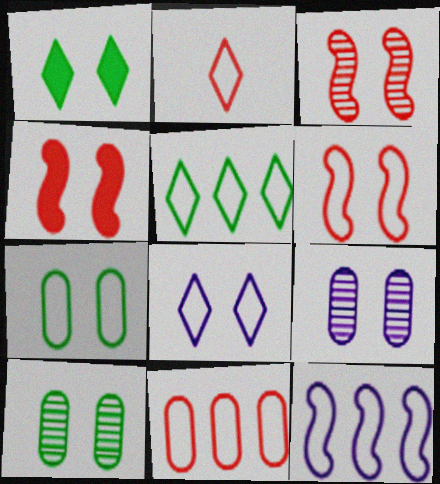[[1, 6, 9], 
[2, 5, 8], 
[2, 6, 11], 
[2, 7, 12], 
[3, 4, 6], 
[4, 8, 10], 
[5, 11, 12], 
[6, 7, 8]]